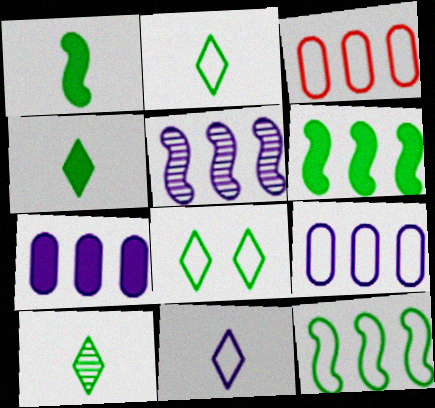[[2, 4, 10]]